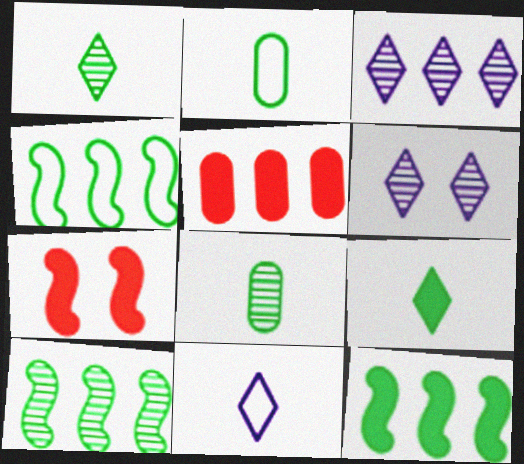[[2, 3, 7], 
[3, 4, 5], 
[4, 10, 12]]